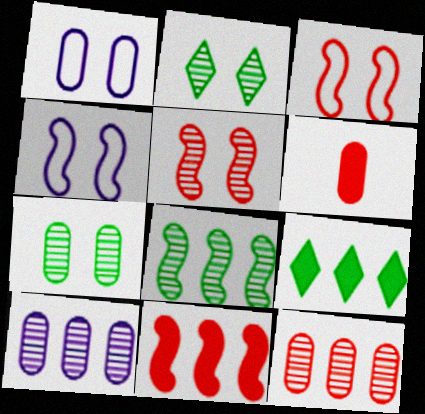[]